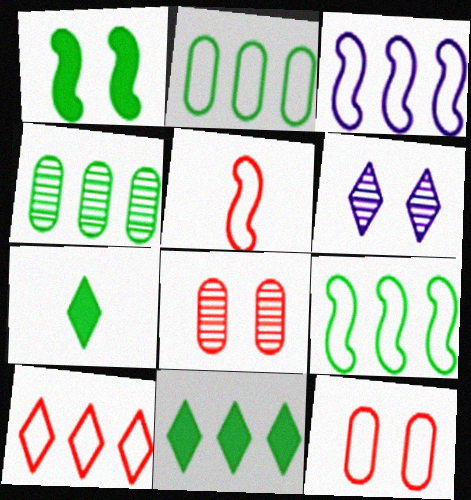[[1, 6, 12], 
[2, 3, 10], 
[3, 7, 8], 
[4, 9, 11], 
[5, 10, 12], 
[6, 7, 10]]